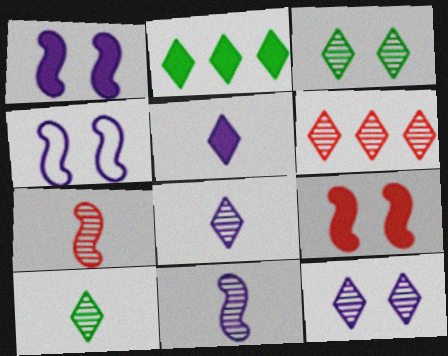[[3, 6, 8], 
[6, 10, 12]]